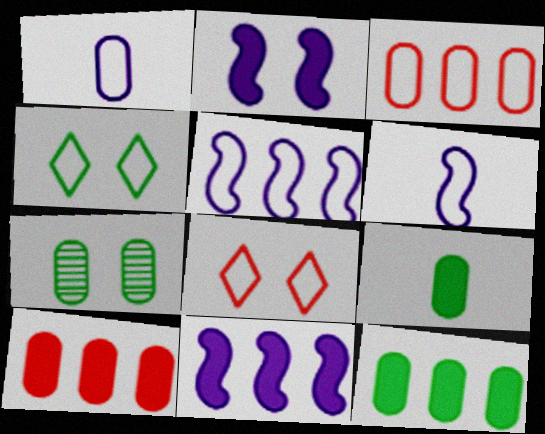[[1, 7, 10], 
[2, 7, 8], 
[3, 4, 6]]